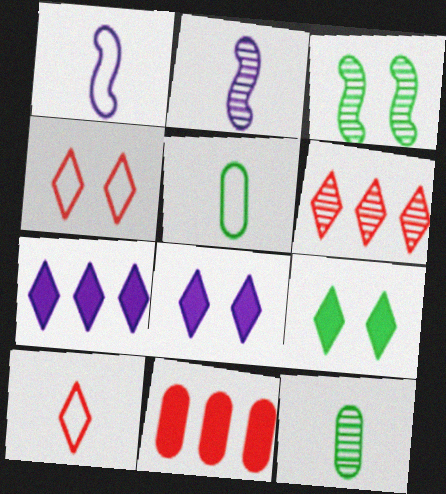[[1, 5, 10]]